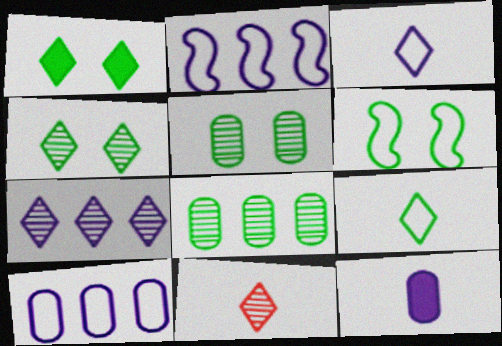[[1, 5, 6], 
[4, 7, 11]]